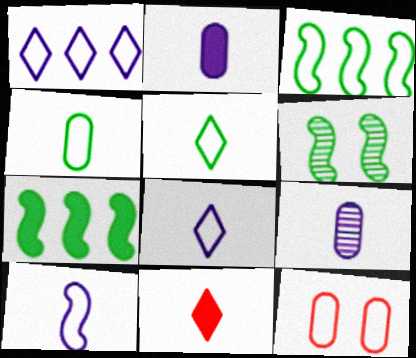[[3, 8, 12]]